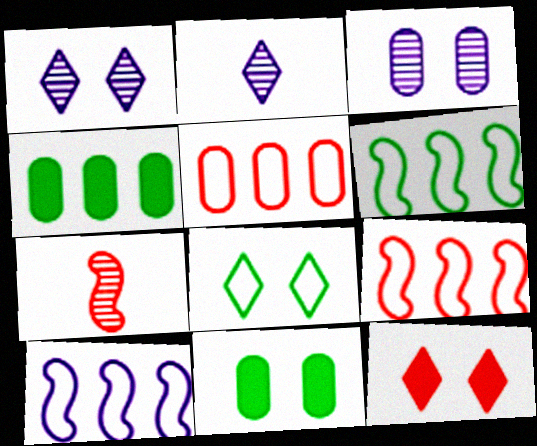[[1, 8, 12], 
[2, 9, 11], 
[5, 7, 12], 
[6, 9, 10]]